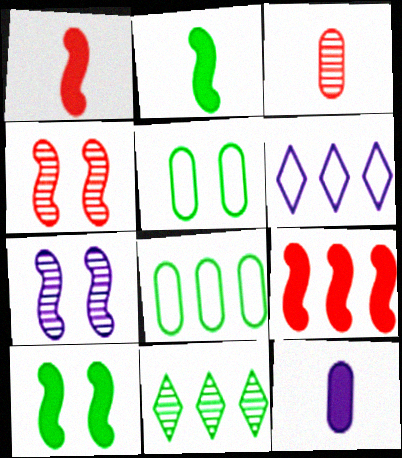[[2, 5, 11], 
[3, 6, 10], 
[3, 7, 11], 
[6, 7, 12]]